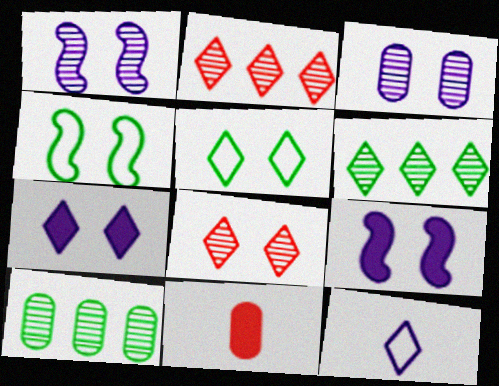[[5, 7, 8]]